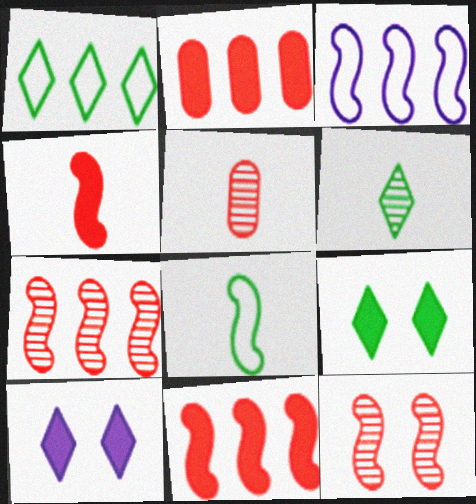[[1, 6, 9], 
[3, 5, 9]]